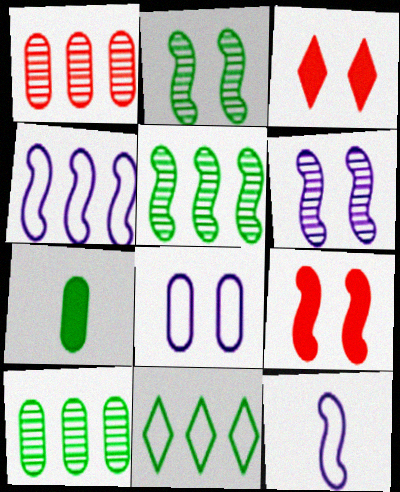[[1, 7, 8], 
[2, 3, 8], 
[2, 7, 11], 
[3, 10, 12], 
[5, 9, 12]]